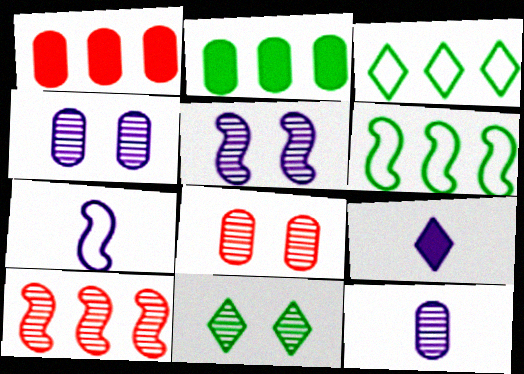[[1, 7, 11], 
[5, 8, 11], 
[6, 8, 9], 
[7, 9, 12], 
[10, 11, 12]]